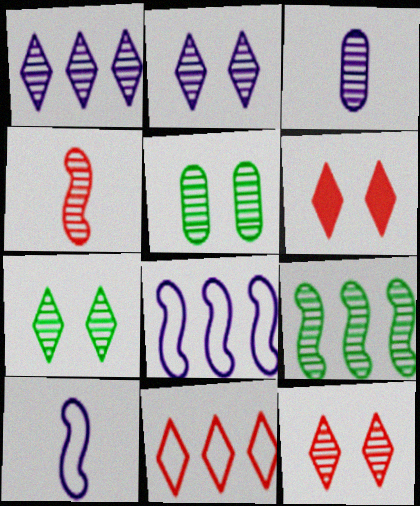[[1, 4, 5], 
[2, 7, 12], 
[3, 9, 12]]